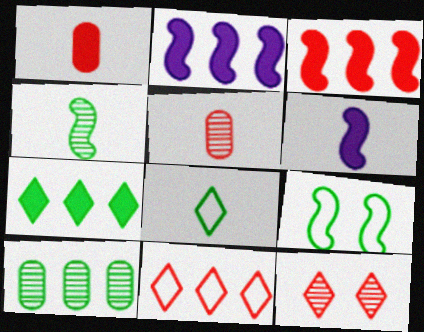[[2, 10, 11], 
[5, 6, 8]]